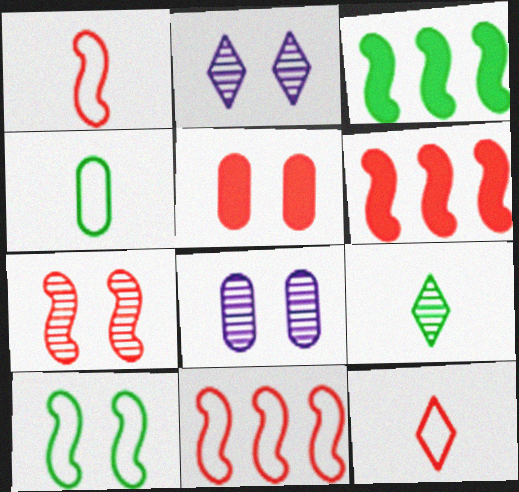[[1, 6, 7], 
[2, 4, 6], 
[2, 5, 10], 
[3, 8, 12]]